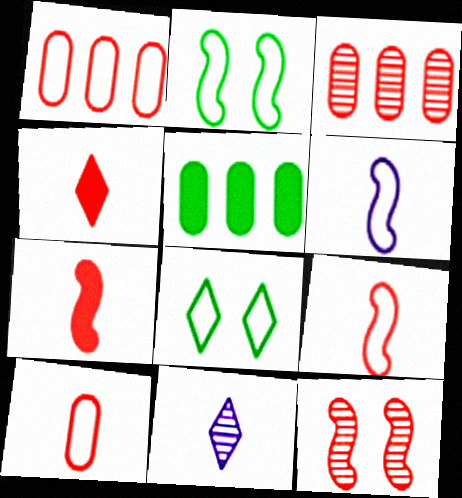[[1, 4, 12], 
[1, 6, 8]]